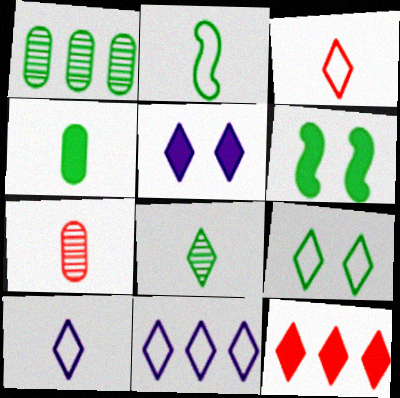[[2, 4, 8], 
[3, 9, 11], 
[6, 7, 11]]